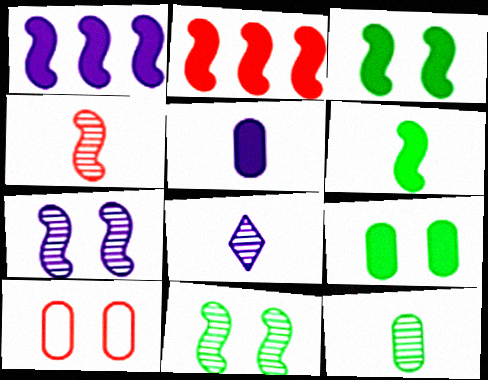[[4, 8, 12]]